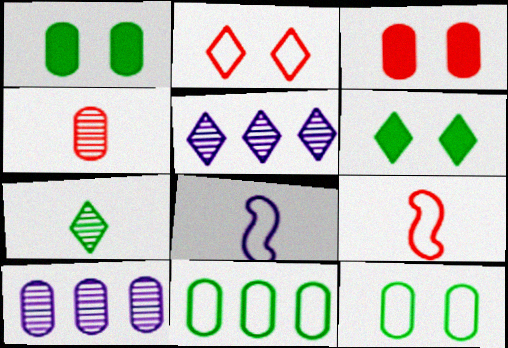[[1, 5, 9], 
[2, 8, 11], 
[6, 9, 10]]